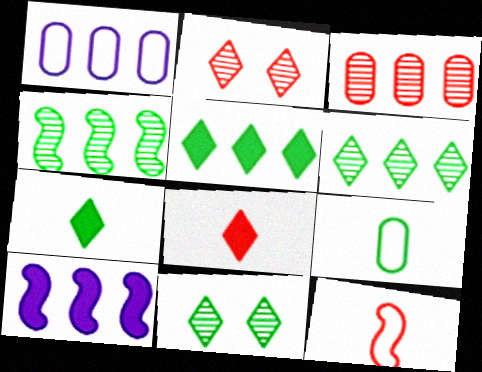[[2, 9, 10]]